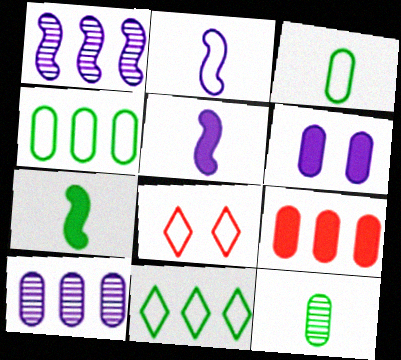[[1, 9, 11], 
[2, 4, 8], 
[4, 9, 10], 
[7, 8, 10]]